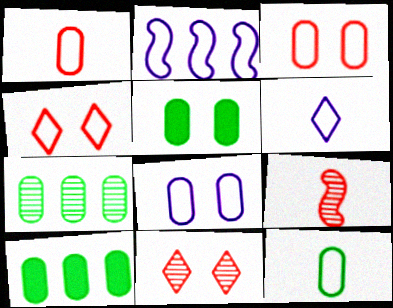[[2, 4, 12], 
[2, 6, 8], 
[5, 7, 12]]